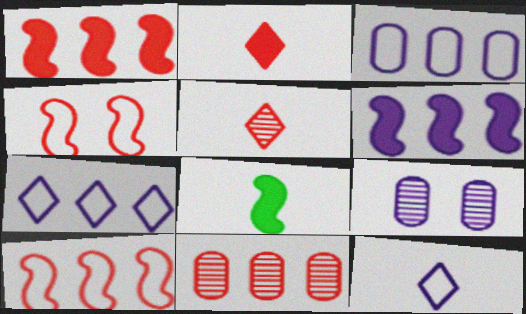[[2, 4, 11], 
[6, 9, 12]]